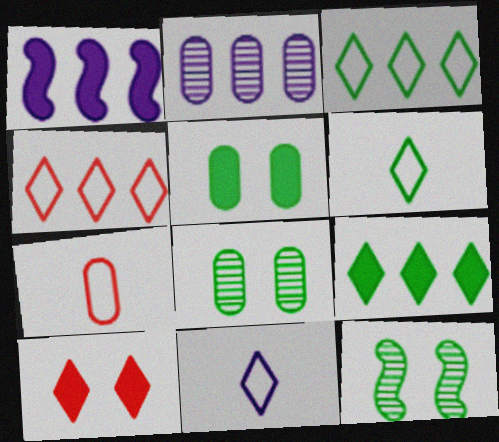[[2, 5, 7]]